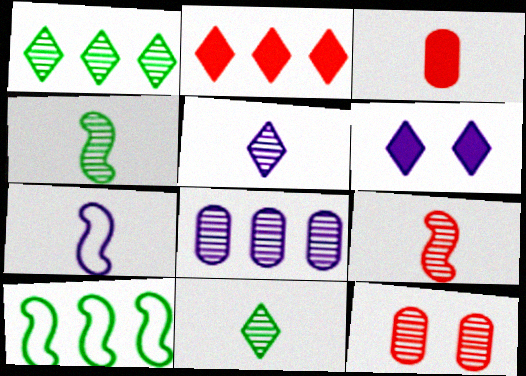[[2, 8, 10], 
[3, 7, 11], 
[6, 7, 8]]